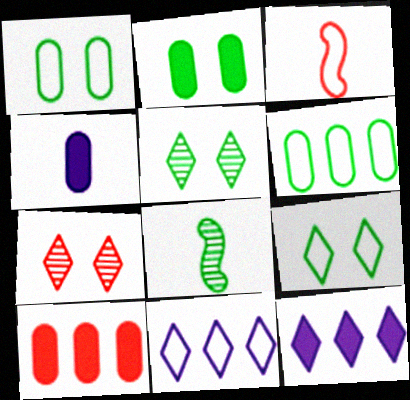[[1, 3, 11], 
[2, 4, 10], 
[3, 7, 10]]